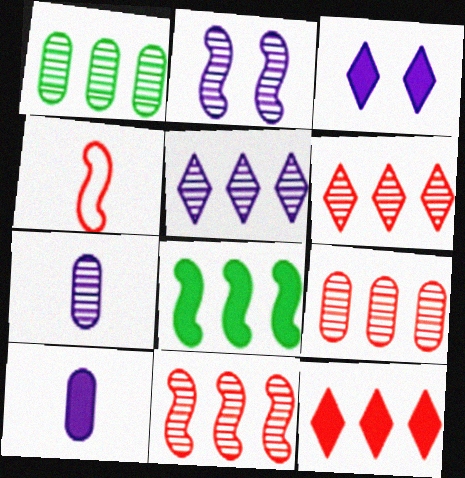[[1, 3, 4], 
[1, 5, 11], 
[2, 4, 8], 
[2, 5, 7], 
[6, 9, 11]]